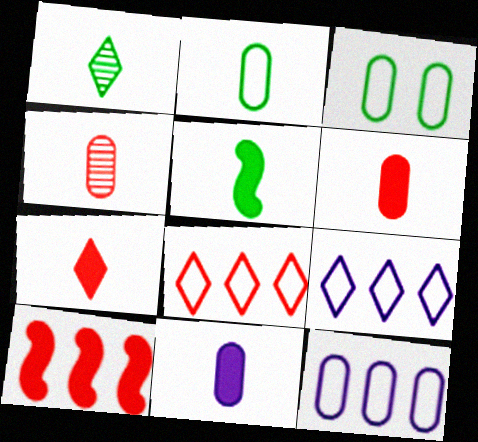[[1, 2, 5], 
[2, 4, 11], 
[5, 7, 11]]